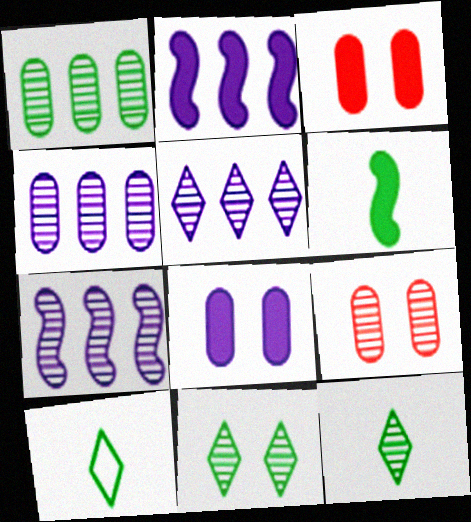[[2, 9, 10], 
[3, 7, 10], 
[4, 5, 7], 
[7, 9, 12]]